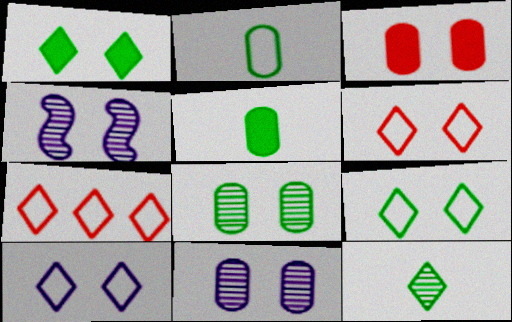[[3, 4, 9], 
[4, 5, 7], 
[6, 9, 10]]